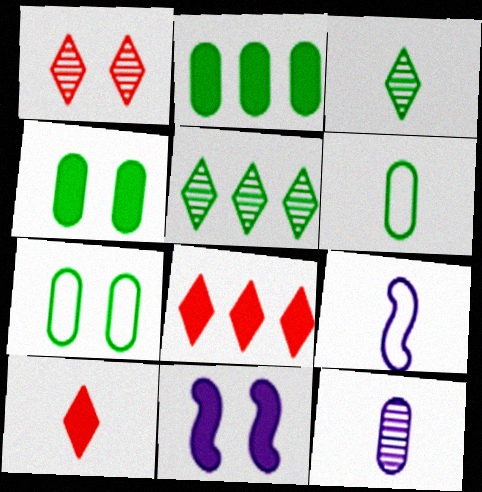[[1, 2, 9], 
[1, 7, 11], 
[2, 10, 11]]